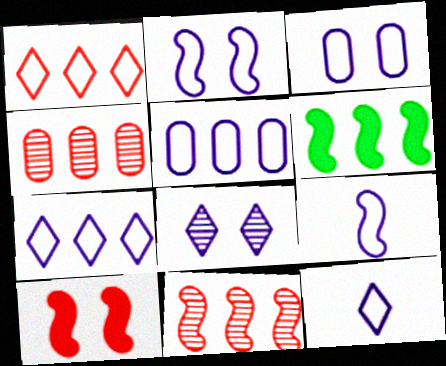[[2, 5, 12], 
[3, 7, 9], 
[4, 6, 7]]